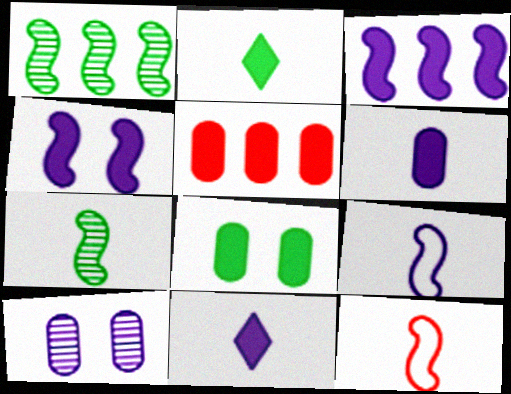[[1, 4, 12], 
[2, 4, 5], 
[5, 6, 8]]